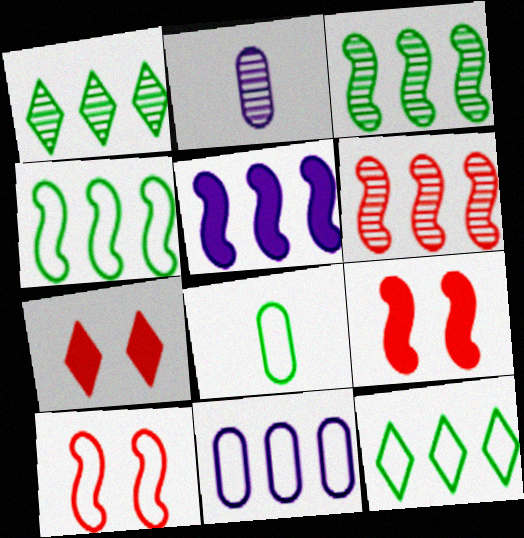[[2, 4, 7], 
[2, 9, 12], 
[4, 5, 6]]